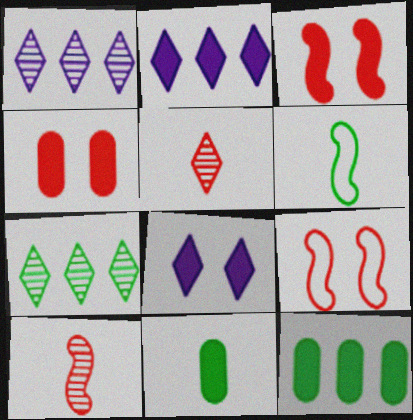[[1, 4, 6], 
[1, 9, 11], 
[2, 3, 11]]